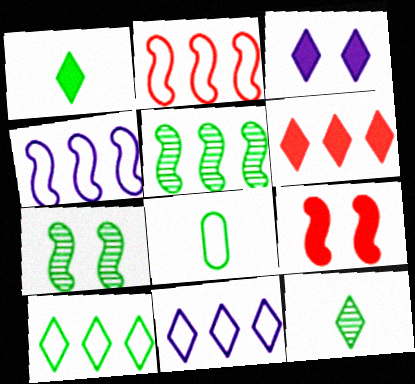[[1, 3, 6]]